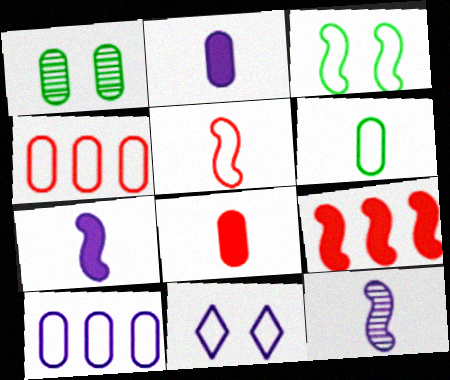[[1, 2, 4], 
[1, 8, 10], 
[3, 9, 12]]